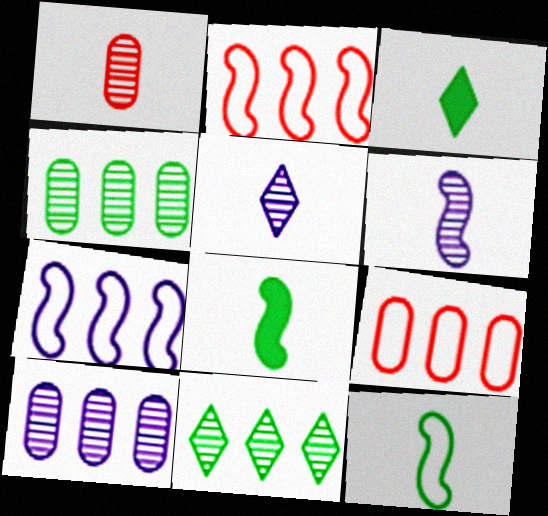[]